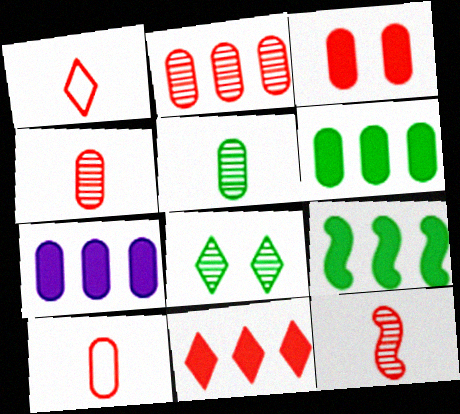[[2, 3, 10], 
[7, 9, 11]]